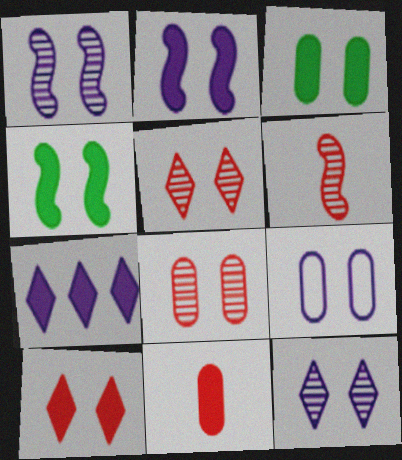[[2, 3, 10], 
[2, 9, 12], 
[3, 8, 9], 
[4, 5, 9], 
[4, 7, 11]]